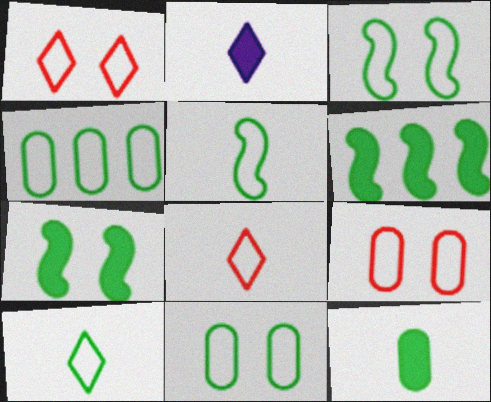[[3, 4, 10]]